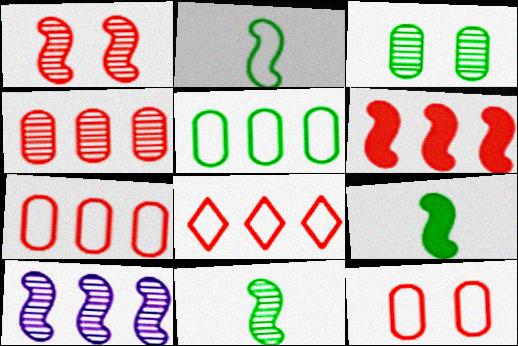[[1, 10, 11], 
[2, 9, 11], 
[4, 6, 8]]